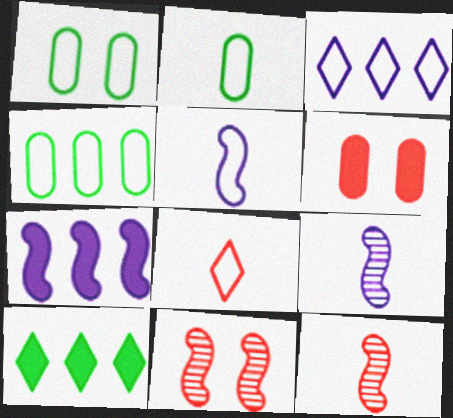[[1, 2, 4], 
[2, 5, 8]]